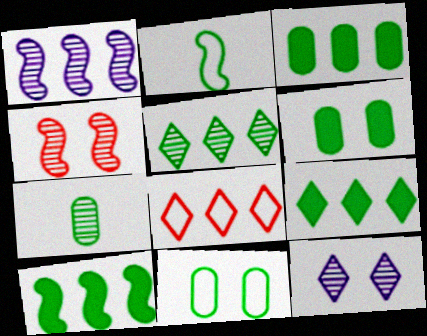[[1, 3, 8], 
[2, 5, 6], 
[3, 7, 11], 
[3, 9, 10]]